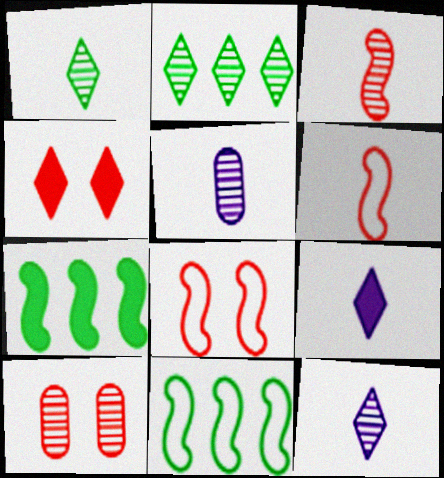[[1, 3, 5], 
[4, 5, 11], 
[4, 8, 10], 
[9, 10, 11]]